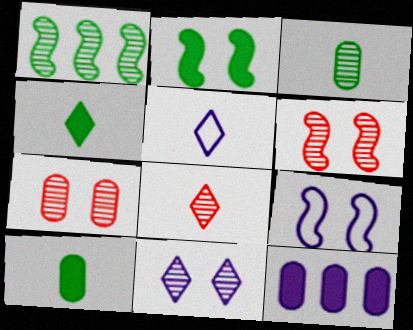[[2, 6, 9], 
[4, 5, 8]]